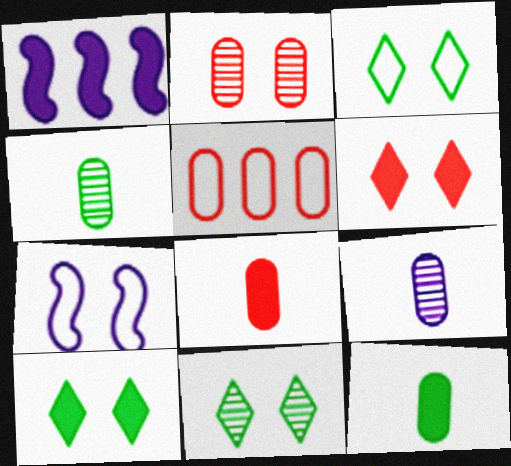[[1, 6, 12], 
[1, 8, 10], 
[2, 5, 8], 
[2, 7, 10], 
[3, 10, 11]]